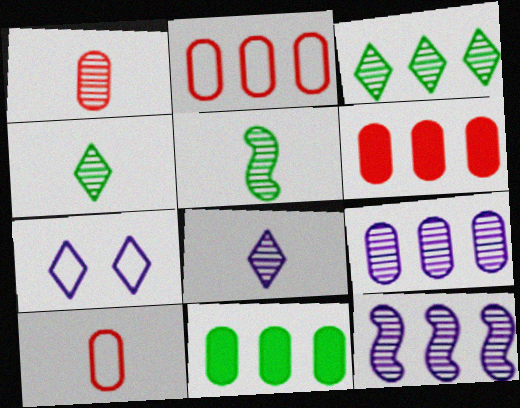[[1, 5, 8], 
[2, 9, 11], 
[5, 6, 7]]